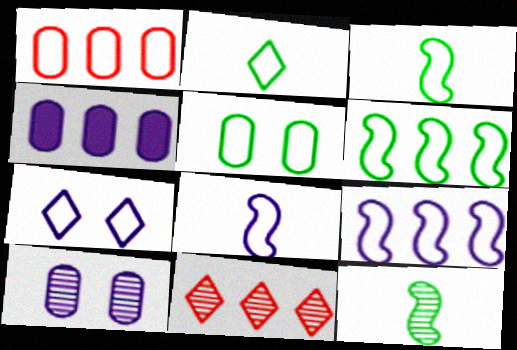[[1, 3, 7], 
[2, 5, 6], 
[4, 6, 11], 
[10, 11, 12]]